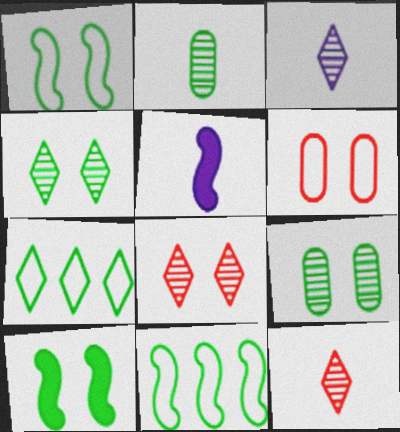[[2, 7, 10]]